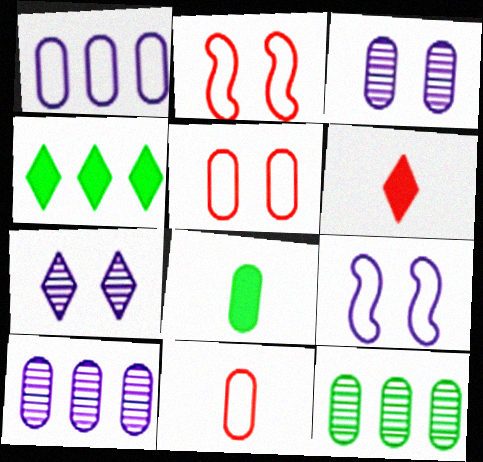[[5, 8, 10], 
[6, 9, 12]]